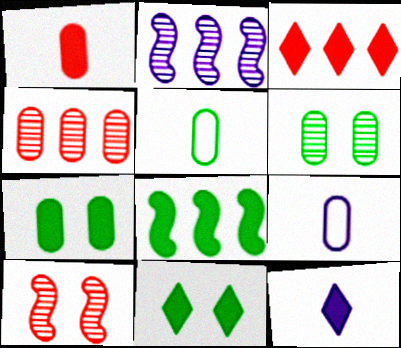[[3, 11, 12], 
[4, 7, 9]]